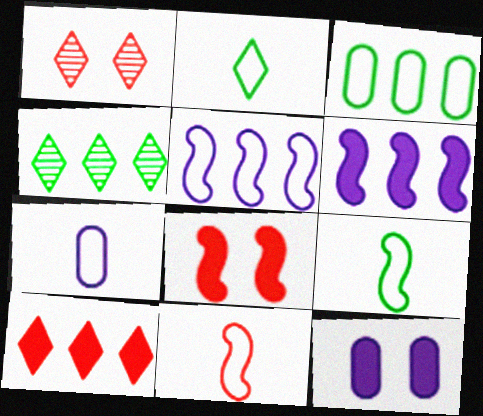[[2, 7, 11], 
[4, 7, 8], 
[4, 11, 12]]